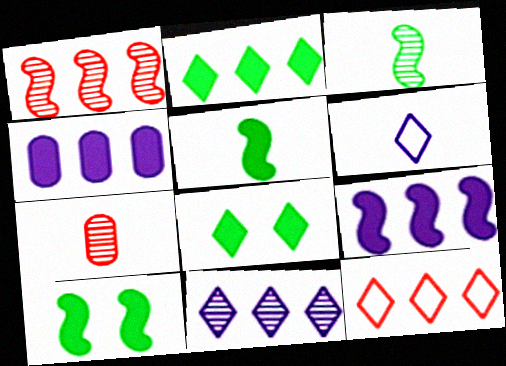[[2, 11, 12], 
[5, 6, 7]]